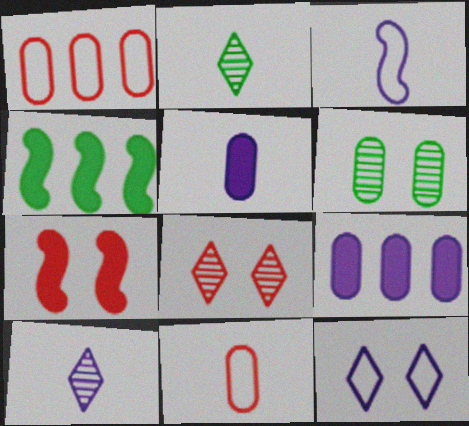[[1, 5, 6], 
[3, 5, 10], 
[6, 7, 12], 
[6, 9, 11]]